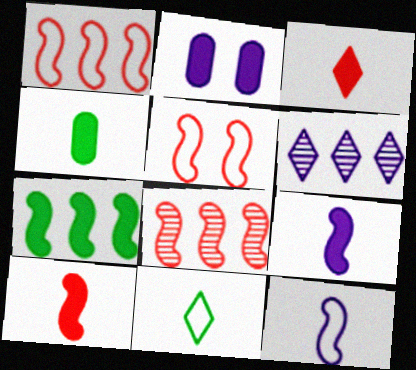[[2, 3, 7], 
[2, 6, 12], 
[2, 8, 11], 
[3, 4, 9], 
[4, 5, 6], 
[5, 8, 10]]